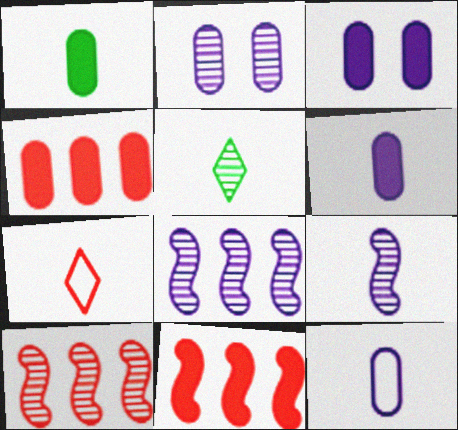[[1, 3, 4], 
[1, 7, 9], 
[2, 5, 10]]